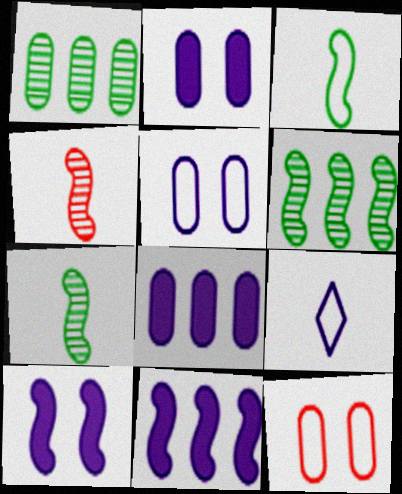[]